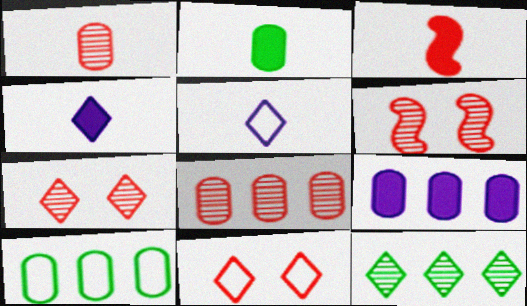[[2, 3, 4], 
[3, 8, 11], 
[4, 6, 10], 
[4, 11, 12], 
[8, 9, 10]]